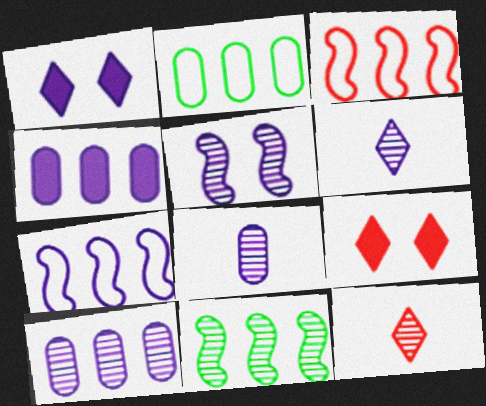[[1, 7, 8], 
[5, 6, 10]]